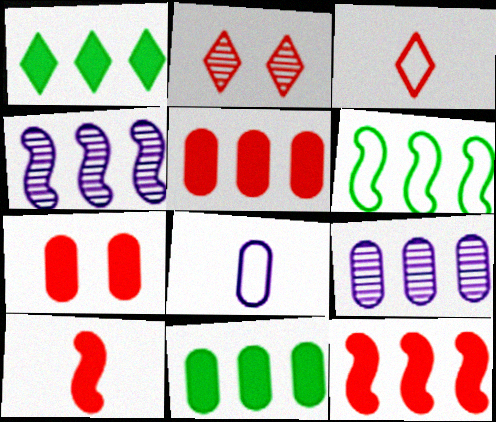[[4, 6, 12]]